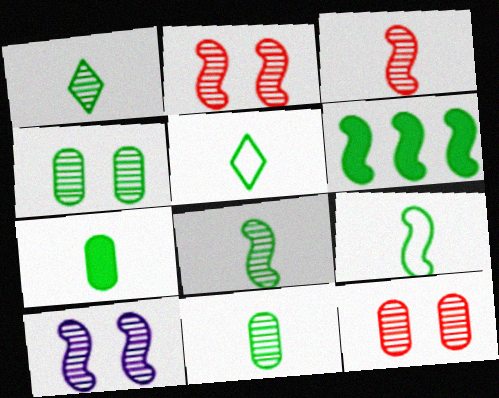[[1, 7, 9], 
[1, 8, 11], 
[4, 5, 6], 
[5, 7, 8]]